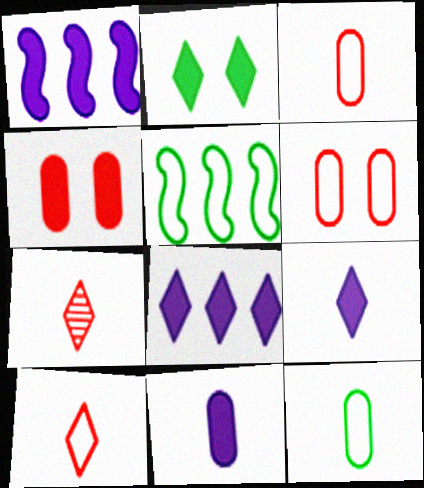[]